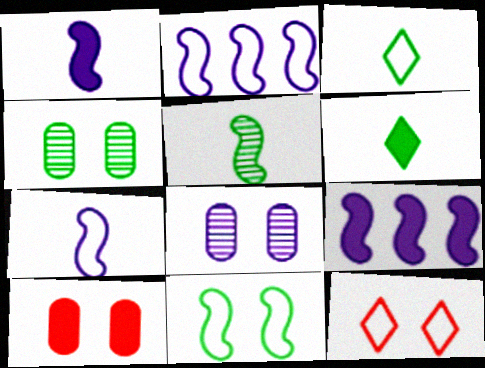[[6, 9, 10]]